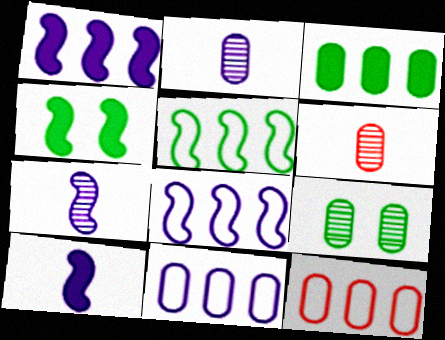[]